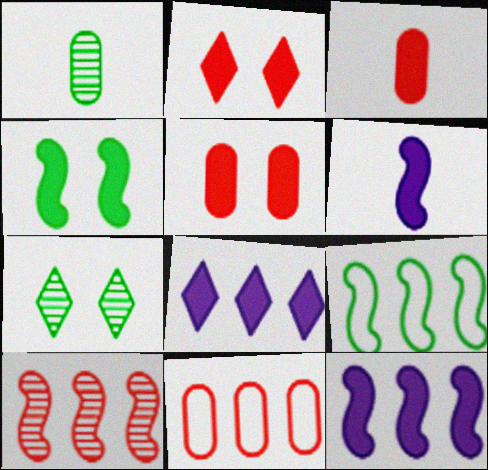[[3, 4, 8], 
[6, 7, 11], 
[9, 10, 12]]